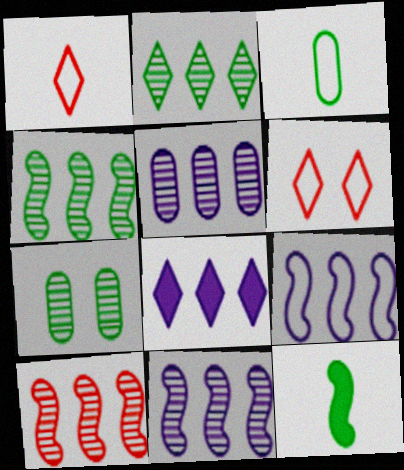[[2, 5, 10], 
[3, 6, 9], 
[4, 10, 11], 
[5, 6, 12], 
[5, 8, 9]]